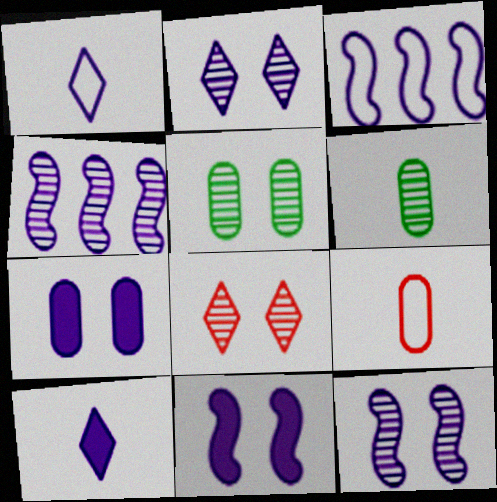[[1, 4, 7], 
[4, 6, 8], 
[5, 8, 12]]